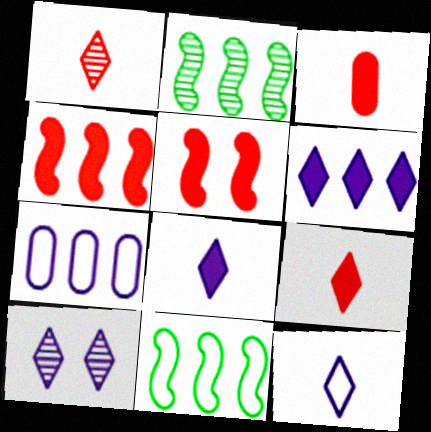[[3, 10, 11], 
[6, 10, 12]]